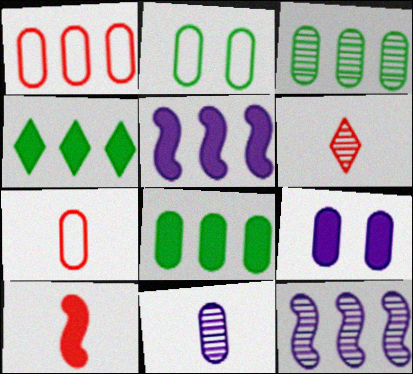[[1, 4, 12], 
[2, 5, 6], 
[3, 7, 9], 
[4, 9, 10], 
[6, 7, 10]]